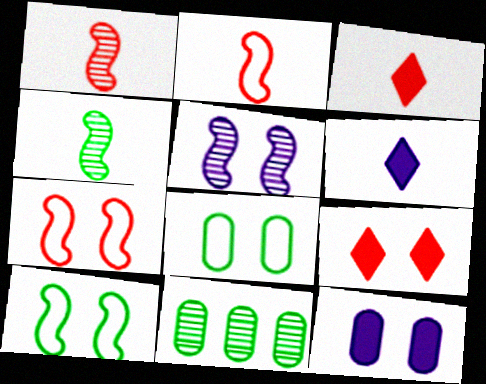[[5, 8, 9], 
[6, 7, 11]]